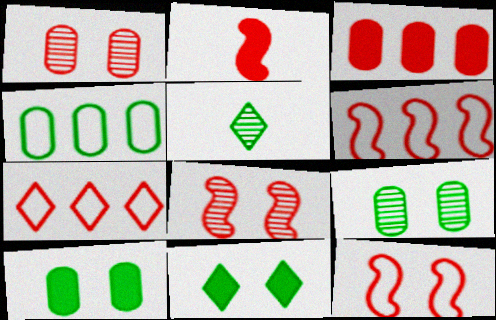[[1, 2, 7], 
[2, 6, 8]]